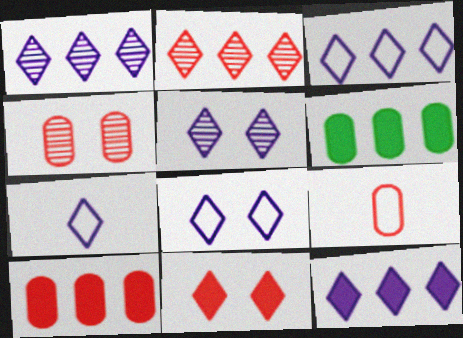[[1, 3, 12], 
[3, 7, 8], 
[4, 9, 10], 
[5, 7, 12]]